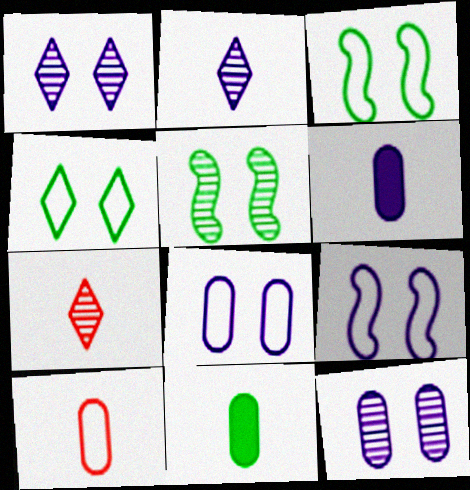[]